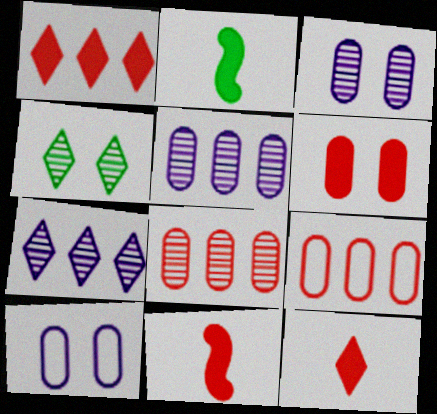[[1, 6, 11]]